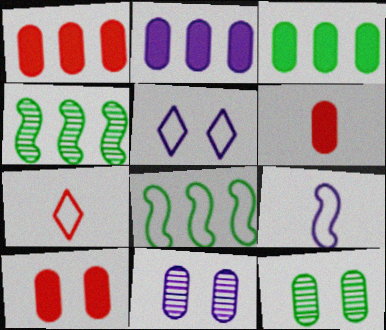[[1, 2, 3], 
[1, 6, 10], 
[4, 5, 6]]